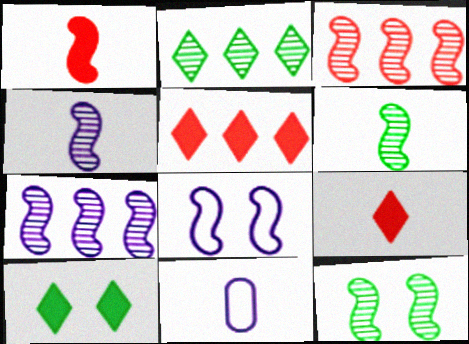[[3, 4, 12], 
[3, 10, 11], 
[5, 11, 12], 
[6, 9, 11]]